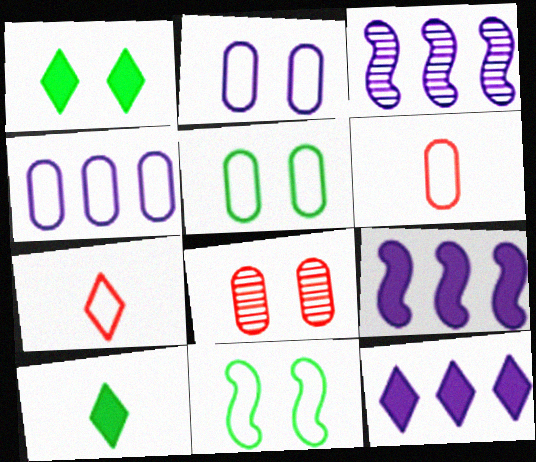[[1, 3, 6], 
[3, 4, 12], 
[4, 5, 6], 
[4, 7, 11]]